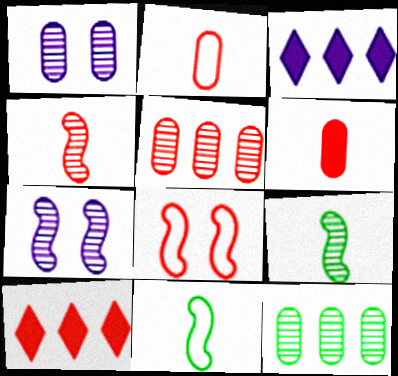[[1, 10, 11]]